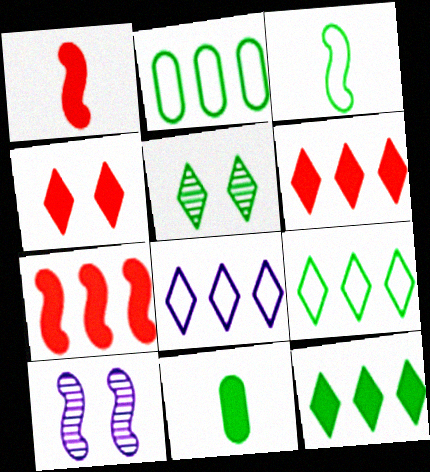[[3, 7, 10]]